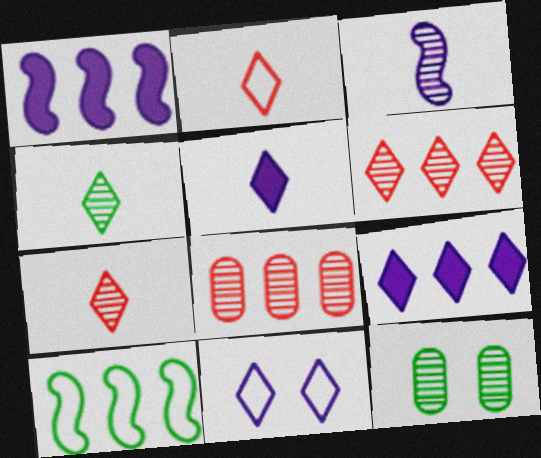[[1, 2, 12], 
[2, 4, 5], 
[3, 6, 12], 
[8, 9, 10]]